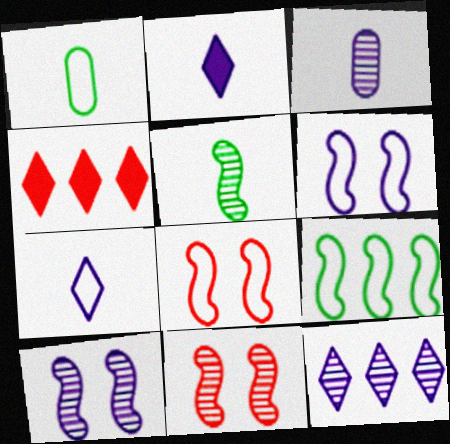[[1, 4, 10], 
[3, 10, 12]]